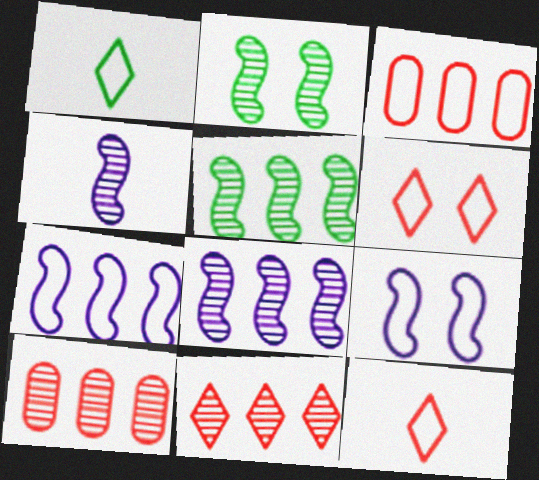[[1, 3, 9]]